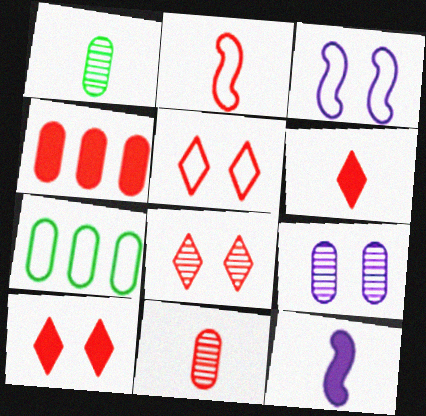[[2, 4, 8], 
[2, 6, 11], 
[5, 8, 10], 
[7, 8, 12]]